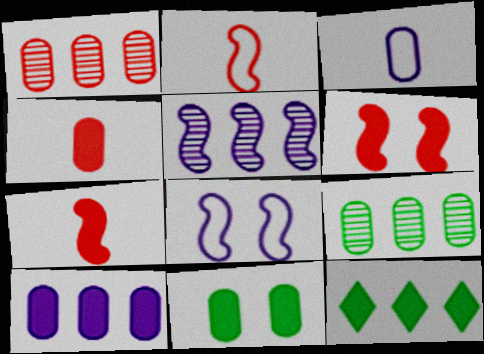[[1, 3, 11], 
[4, 10, 11]]